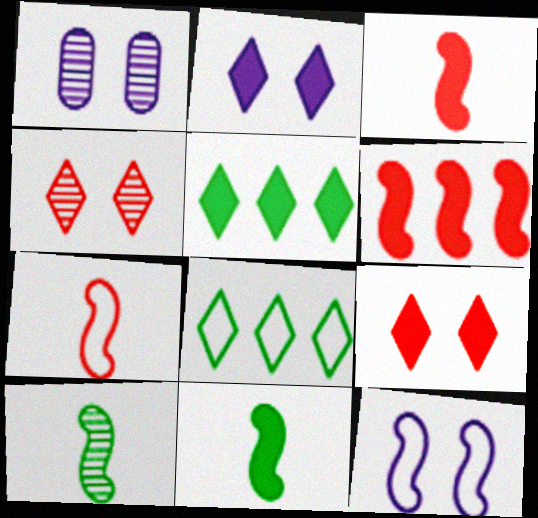[[1, 2, 12], 
[1, 3, 8], 
[1, 5, 7], 
[6, 10, 12]]